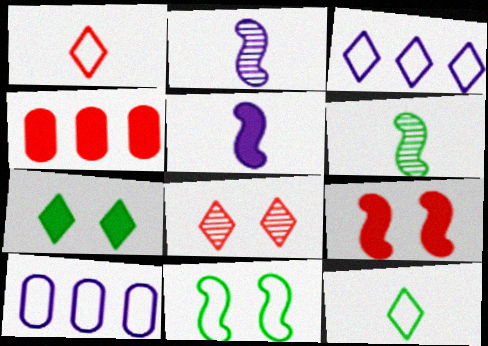[[1, 10, 11], 
[4, 5, 7]]